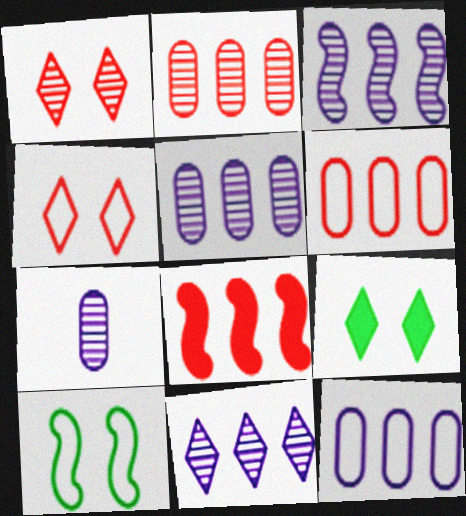[[3, 5, 11]]